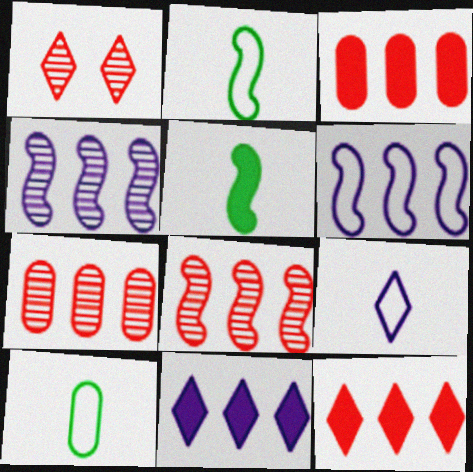[]